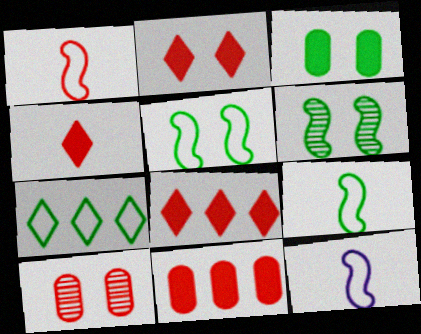[[1, 8, 10], 
[1, 9, 12], 
[2, 4, 8]]